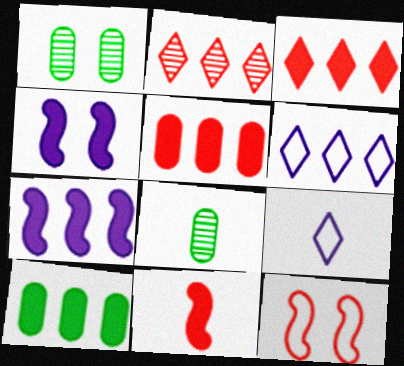[[1, 6, 11], 
[3, 7, 10], 
[8, 9, 11]]